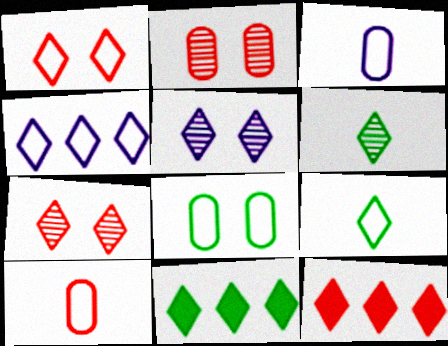[[1, 4, 9], 
[5, 9, 12]]